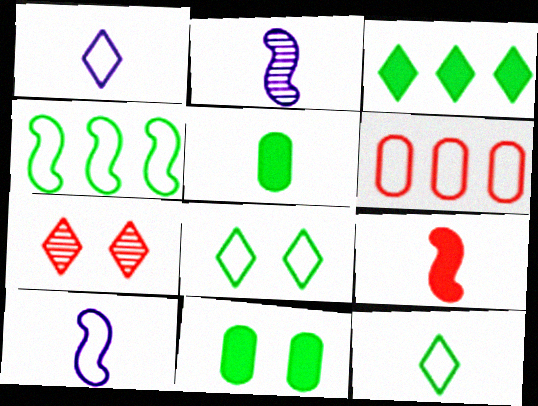[[1, 3, 7], 
[6, 7, 9], 
[6, 8, 10]]